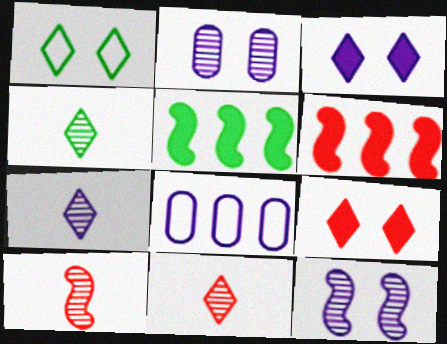[[4, 7, 11]]